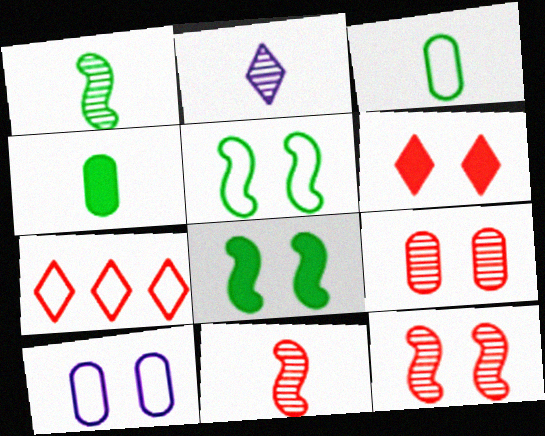[]